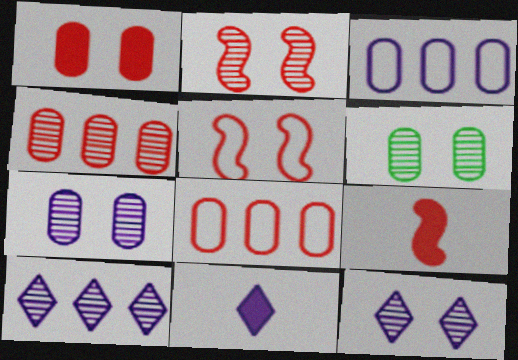[[2, 6, 12]]